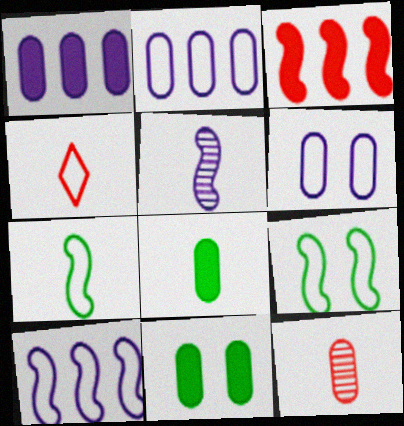[[2, 4, 9], 
[2, 11, 12], 
[3, 5, 9], 
[4, 5, 8]]